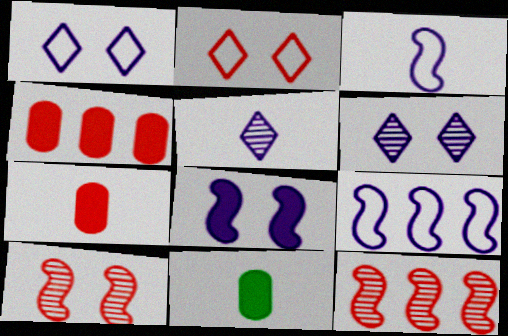[[1, 11, 12], 
[2, 7, 12]]